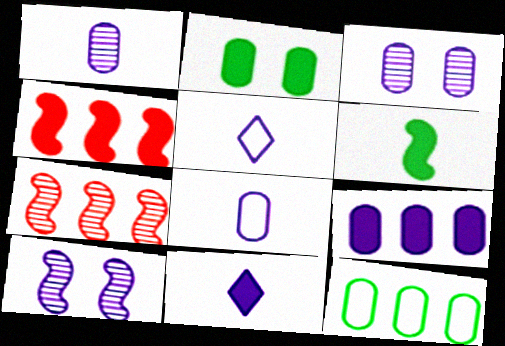[[2, 4, 11], 
[2, 5, 7], 
[3, 8, 9], 
[5, 9, 10]]